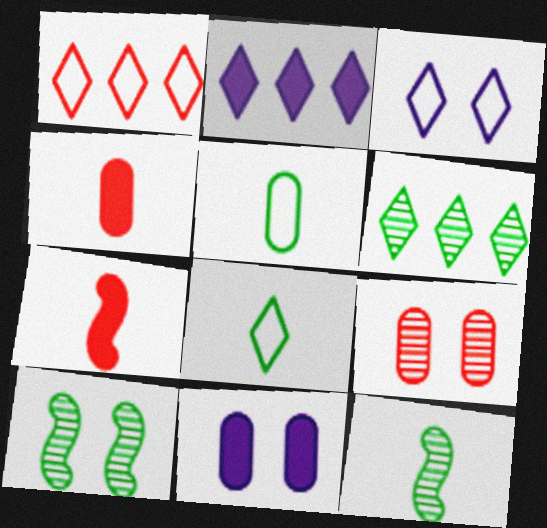[[1, 2, 6], 
[1, 3, 8], 
[1, 7, 9], 
[1, 11, 12]]